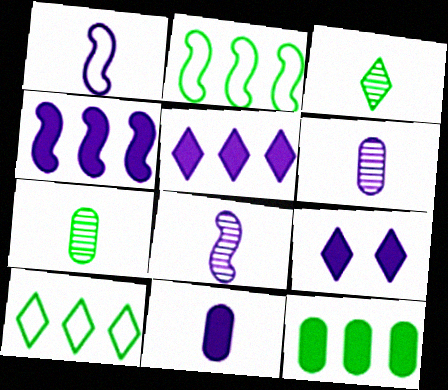[[4, 9, 11]]